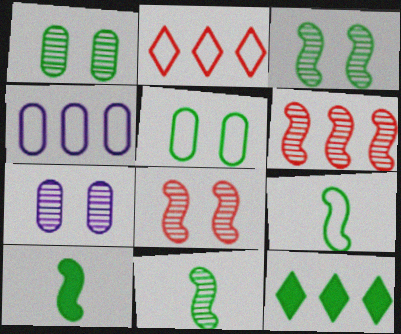[[1, 9, 12], 
[2, 7, 10], 
[4, 6, 12], 
[5, 11, 12], 
[9, 10, 11]]